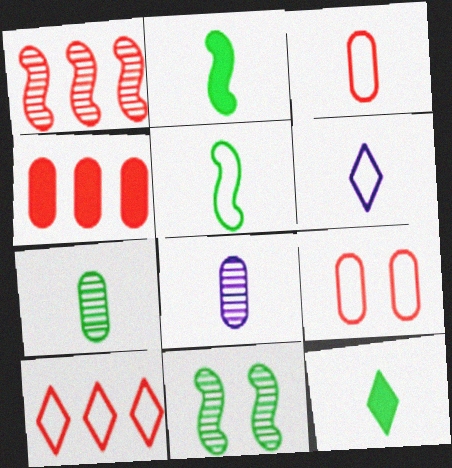[[1, 4, 10], 
[3, 5, 6], 
[4, 6, 11], 
[5, 7, 12]]